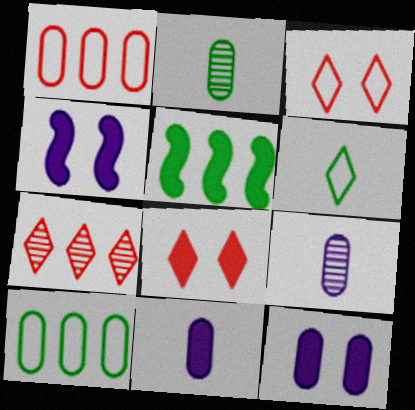[[1, 2, 12], 
[3, 5, 9], 
[5, 8, 11]]